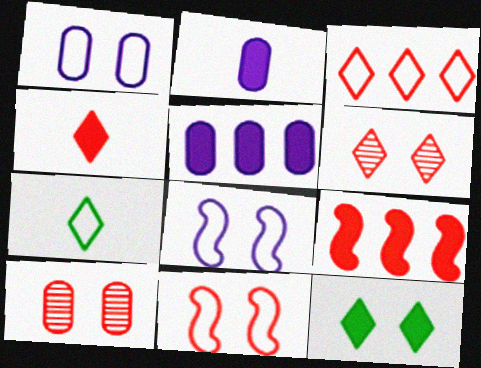[[2, 9, 12], 
[3, 4, 6], 
[8, 10, 12]]